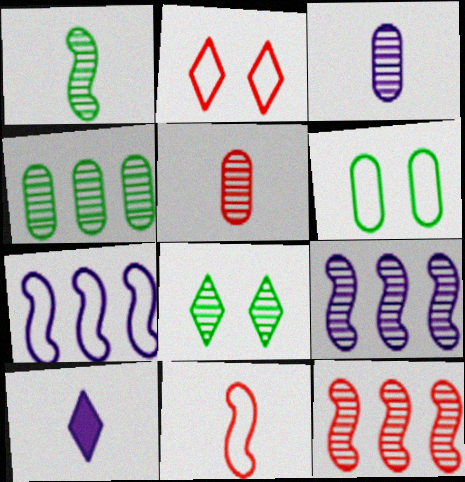[[1, 4, 8], 
[3, 8, 12], 
[5, 8, 9], 
[6, 10, 12]]